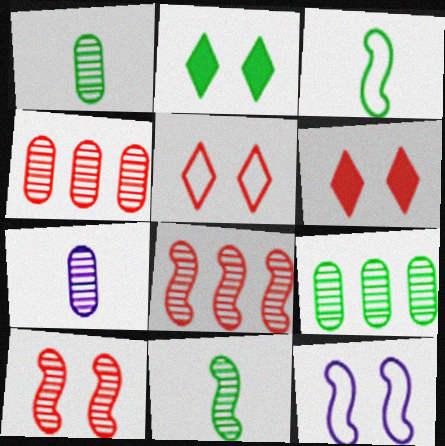[[2, 3, 9]]